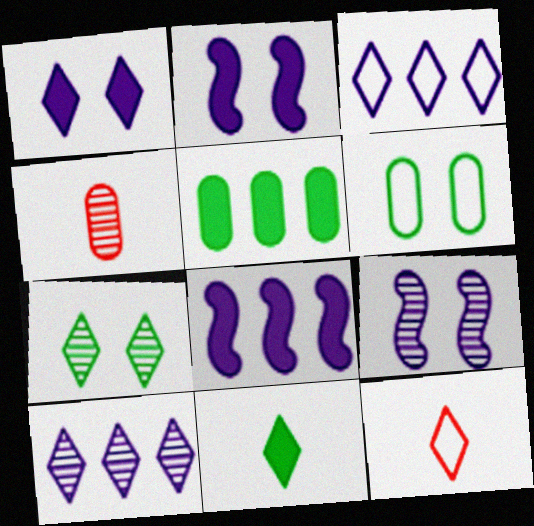[[5, 9, 12]]